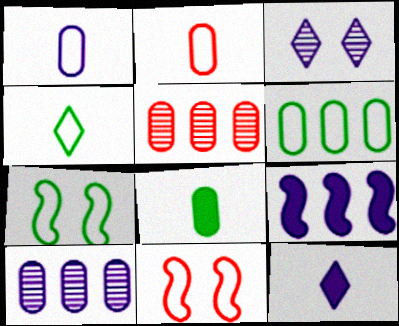[[1, 3, 9], 
[4, 6, 7], 
[5, 7, 12]]